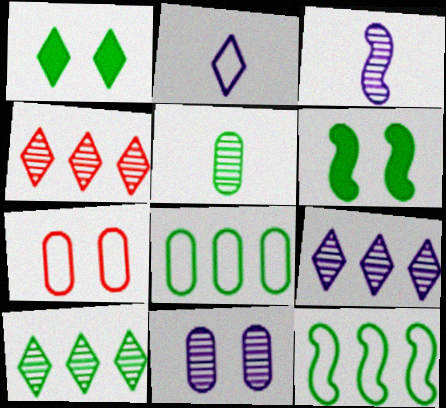[[1, 2, 4], 
[1, 5, 12], 
[2, 7, 12], 
[3, 9, 11], 
[4, 9, 10]]